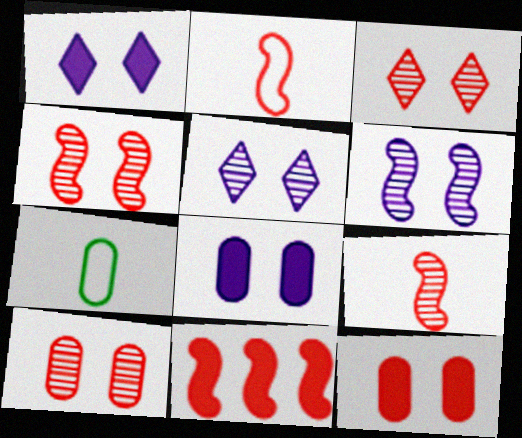[[2, 4, 11], 
[3, 4, 10], 
[5, 7, 11]]